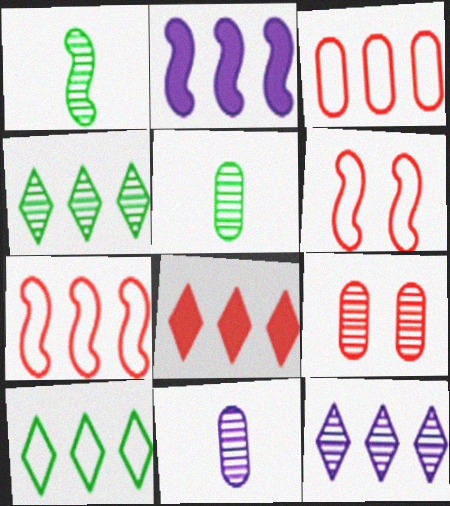[[1, 2, 6], 
[1, 9, 12], 
[2, 3, 4], 
[8, 10, 12]]